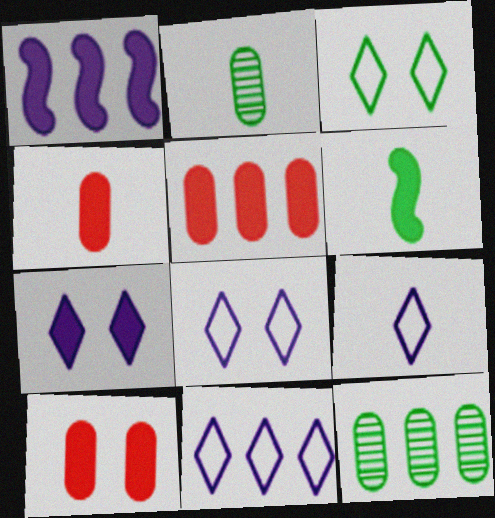[[3, 6, 12], 
[4, 5, 10], 
[5, 6, 7], 
[8, 9, 11]]